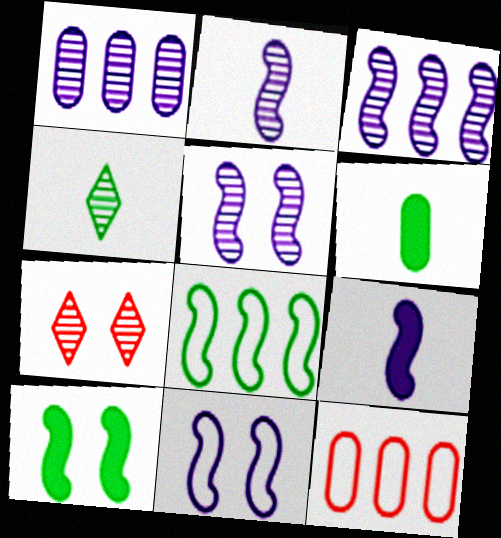[[2, 3, 5], 
[3, 9, 11]]